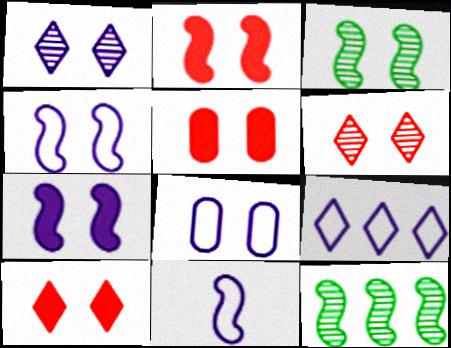[[1, 7, 8], 
[2, 3, 4], 
[2, 5, 10], 
[2, 11, 12], 
[3, 8, 10], 
[8, 9, 11]]